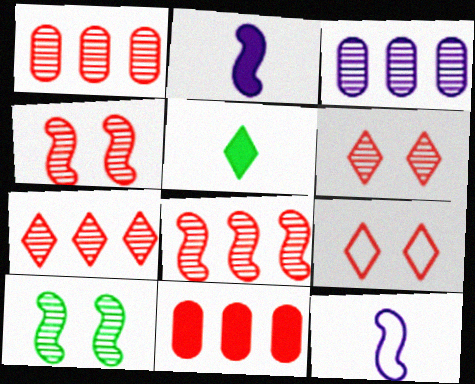[[1, 7, 8]]